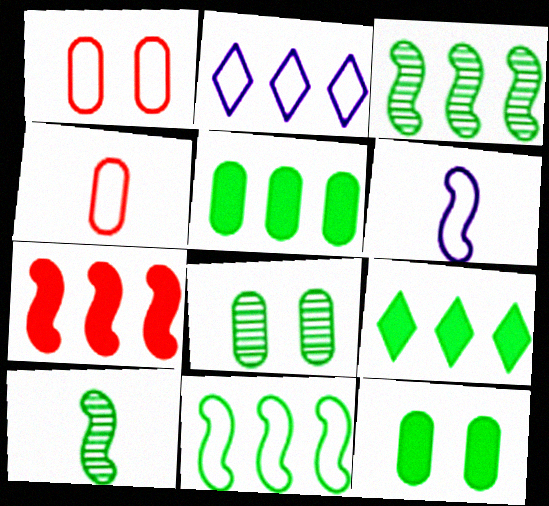[]